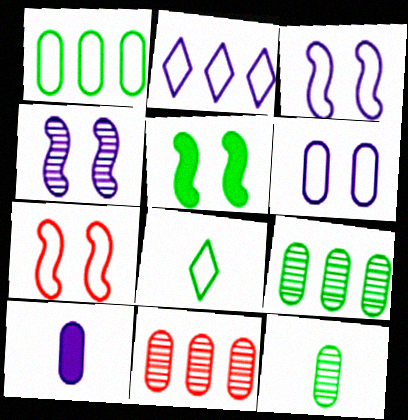[[2, 4, 10], 
[4, 5, 7], 
[5, 8, 9]]